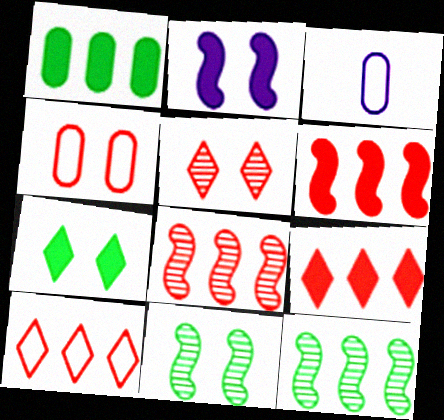[[3, 7, 8], 
[3, 9, 11]]